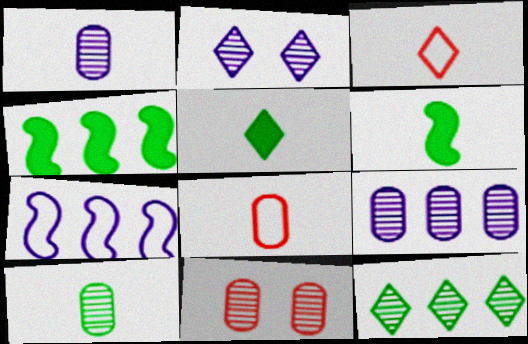[[1, 3, 6], 
[2, 4, 8], 
[5, 7, 11], 
[9, 10, 11]]